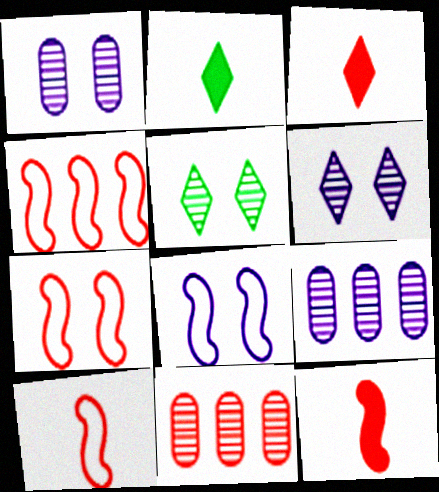[[1, 2, 4], 
[2, 7, 9], 
[2, 8, 11], 
[3, 7, 11], 
[4, 7, 10]]